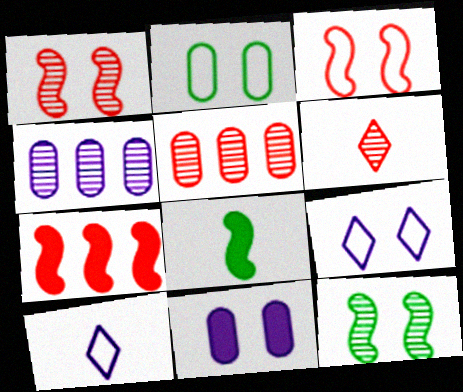[[1, 5, 6], 
[2, 3, 9], 
[4, 6, 12], 
[5, 8, 9]]